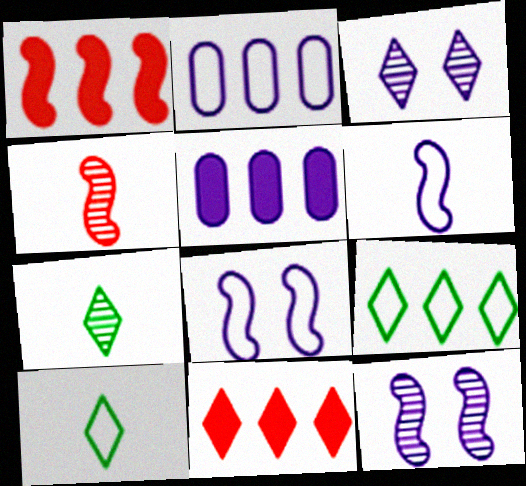[[3, 5, 6], 
[3, 10, 11]]